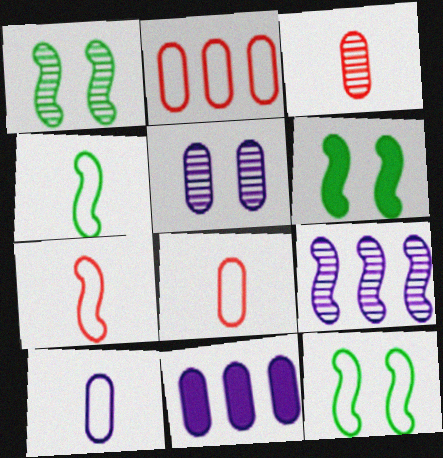[[1, 6, 12], 
[5, 10, 11], 
[6, 7, 9]]